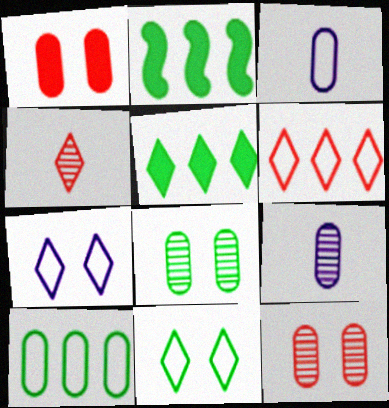[[1, 9, 10], 
[4, 5, 7]]